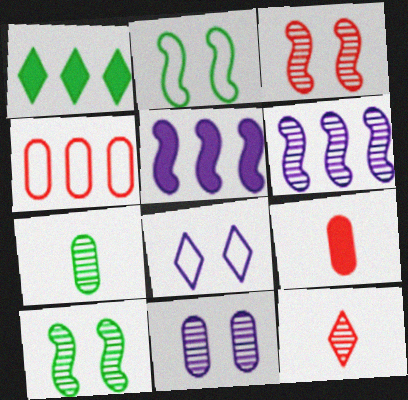[[1, 2, 7], 
[1, 4, 6], 
[1, 8, 12]]